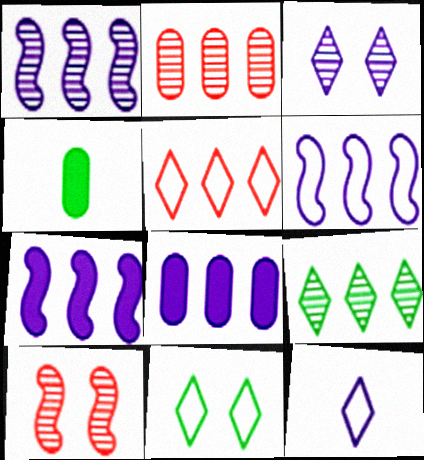[[1, 2, 9], 
[1, 6, 7], 
[5, 11, 12]]